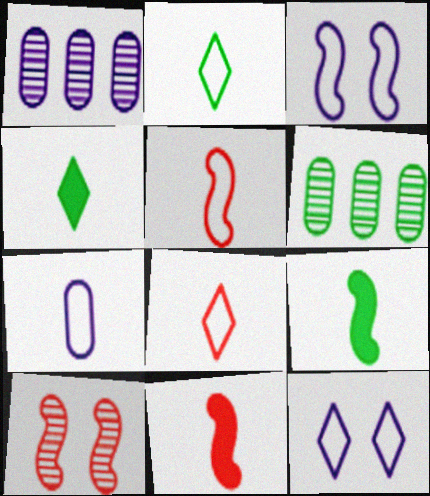[[2, 5, 7], 
[6, 11, 12]]